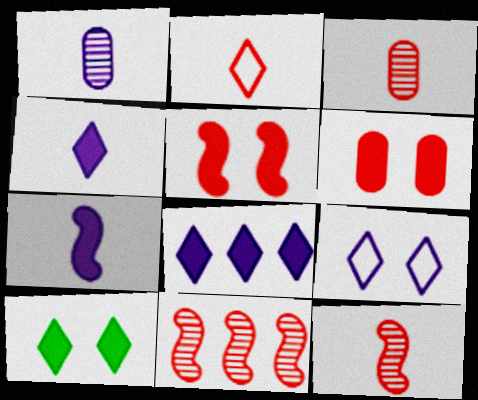[[2, 6, 11]]